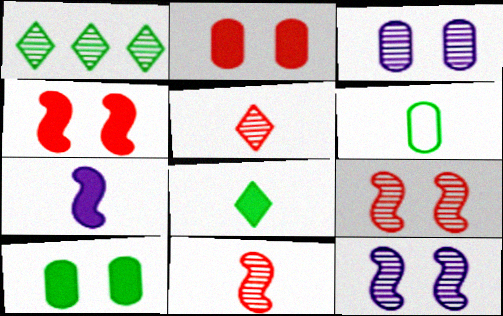[[1, 3, 11], 
[5, 6, 7]]